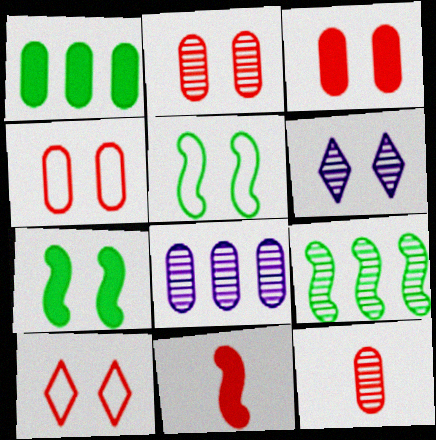[[2, 3, 4], 
[3, 5, 6], 
[4, 6, 7], 
[6, 9, 12]]